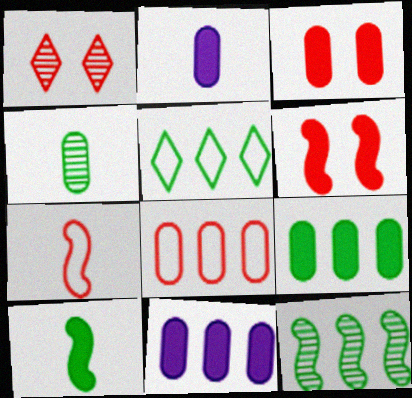[[2, 3, 9], 
[5, 9, 12]]